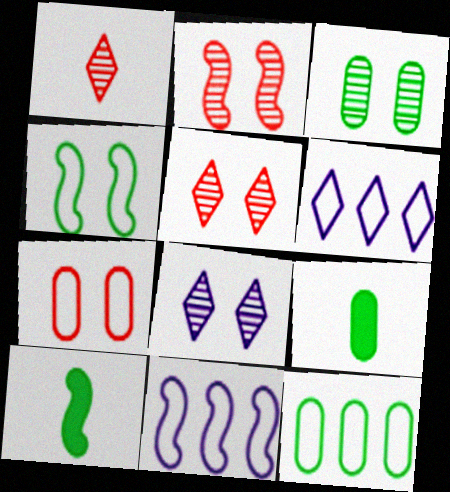[[2, 3, 8], 
[2, 6, 9], 
[2, 10, 11], 
[3, 9, 12], 
[5, 9, 11]]